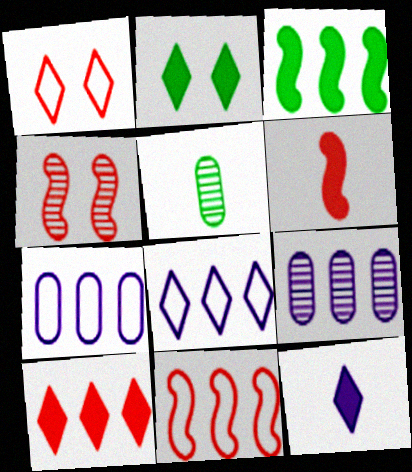[[2, 10, 12], 
[4, 6, 11]]